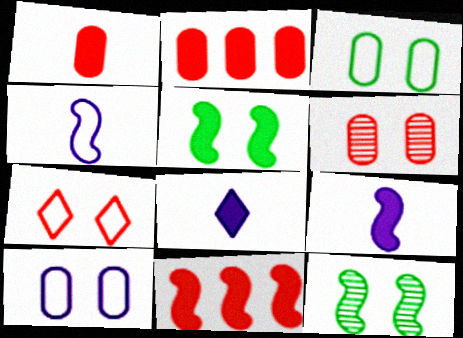[[2, 5, 8], 
[4, 11, 12], 
[5, 9, 11]]